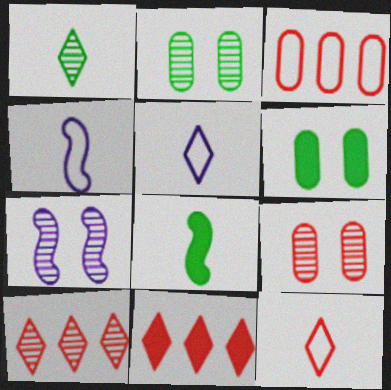[[2, 4, 11], 
[4, 6, 10]]